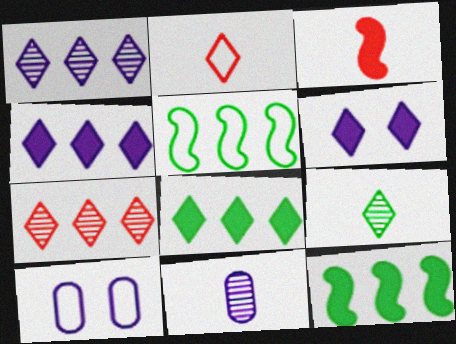[[2, 5, 10]]